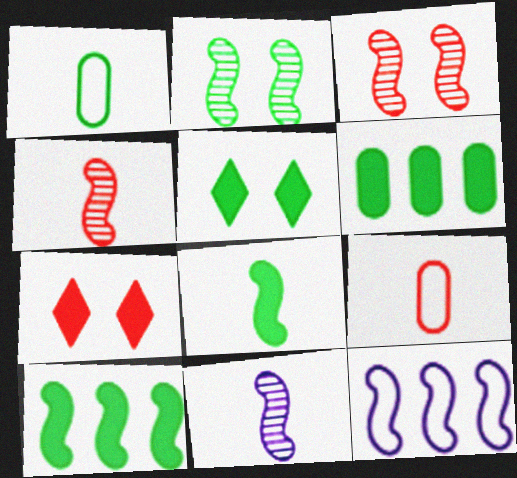[[3, 8, 12], 
[5, 6, 8]]